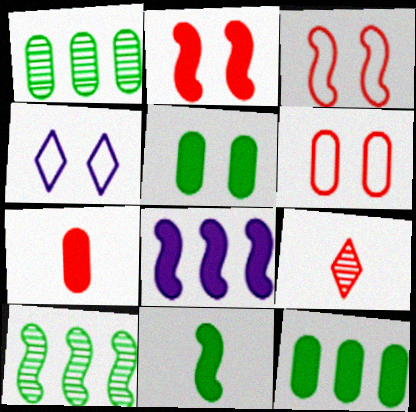[[2, 8, 11], 
[4, 7, 10]]